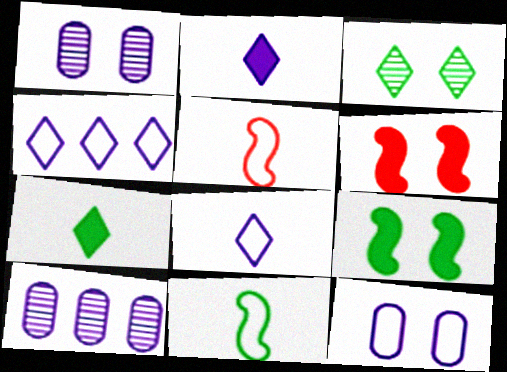[[3, 6, 12]]